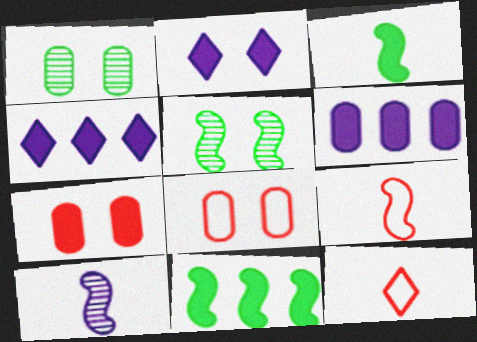[[1, 4, 9], 
[2, 5, 8], 
[3, 4, 7], 
[3, 9, 10], 
[5, 6, 12]]